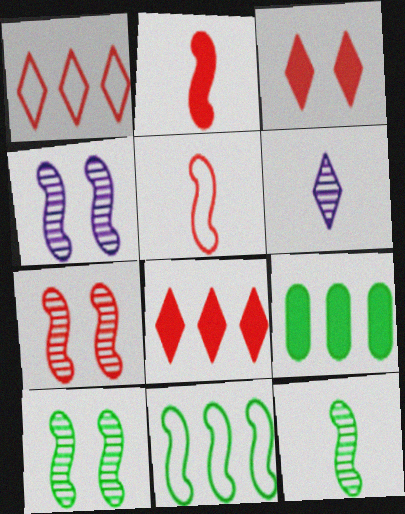[[2, 4, 11], 
[4, 7, 10]]